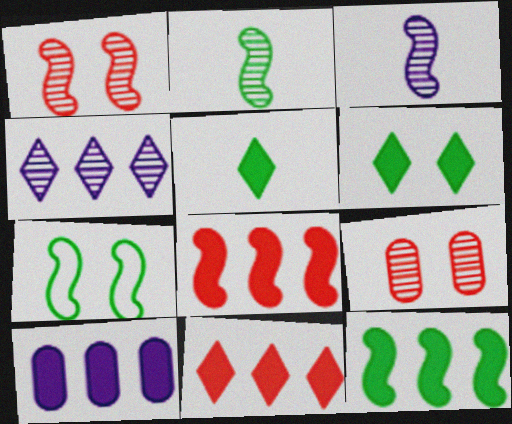[[2, 4, 9], 
[2, 7, 12], 
[3, 7, 8], 
[10, 11, 12]]